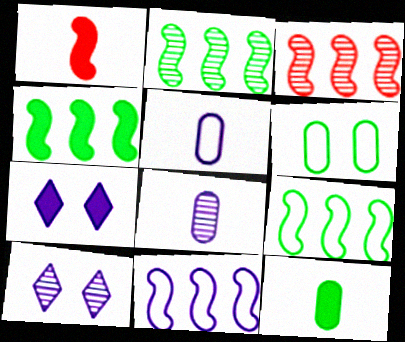[[2, 4, 9], 
[3, 4, 11], 
[7, 8, 11]]